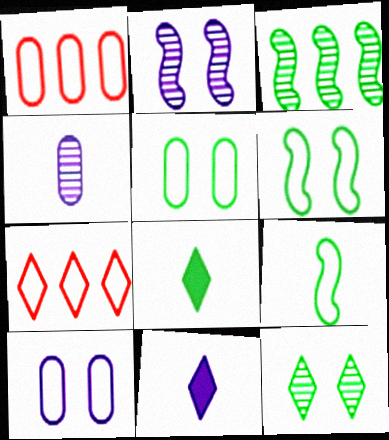[[1, 2, 8], 
[3, 5, 8], 
[7, 9, 10], 
[7, 11, 12]]